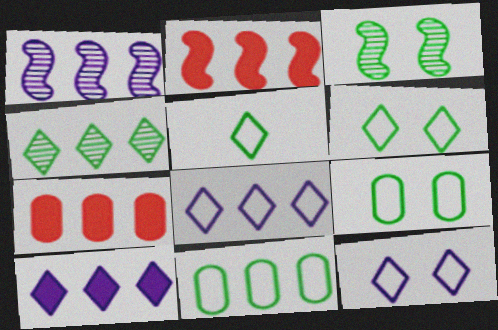[]